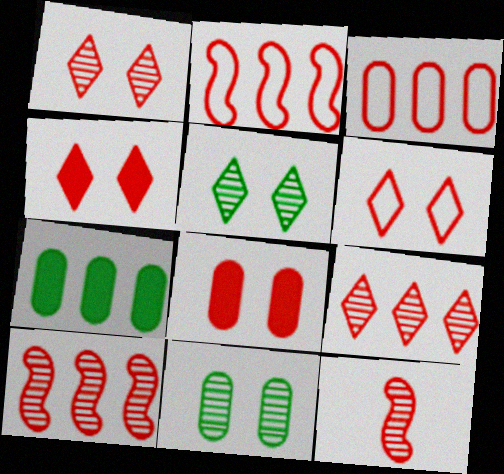[[1, 4, 6], 
[3, 4, 12]]